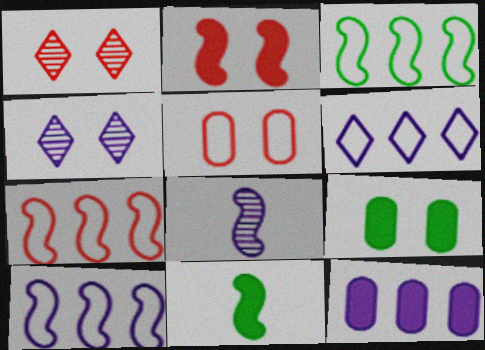[[1, 2, 5], 
[2, 3, 8], 
[3, 7, 10]]